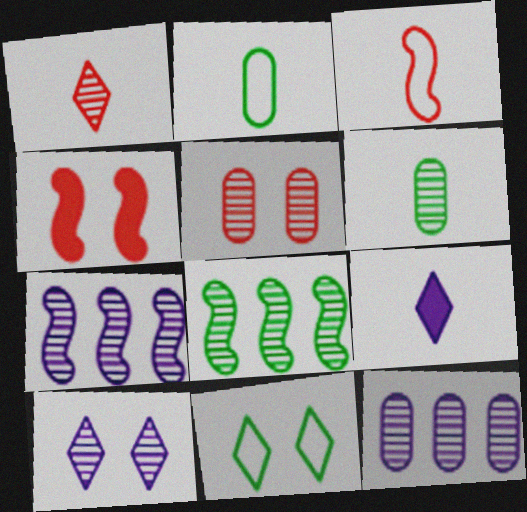[[3, 6, 9], 
[5, 6, 12]]